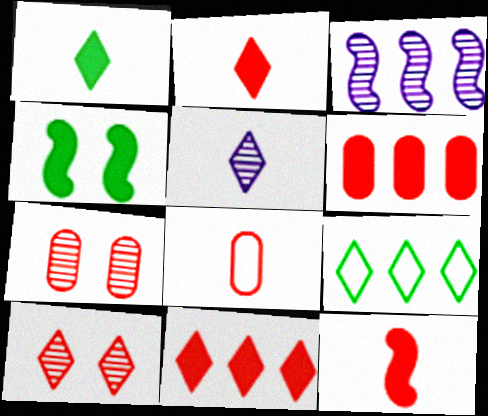[[3, 6, 9], 
[6, 7, 8]]